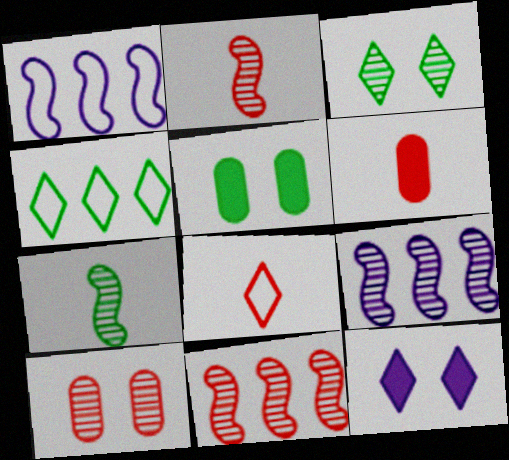[[1, 3, 6], 
[2, 6, 8], 
[4, 5, 7], 
[5, 8, 9]]